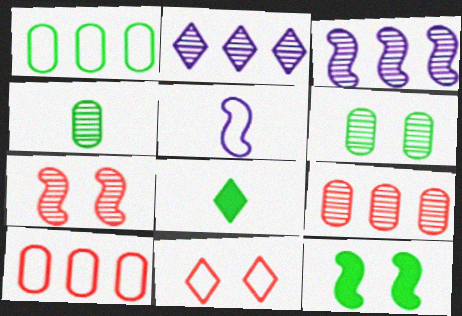[[1, 5, 11], 
[2, 4, 7], 
[2, 8, 11]]